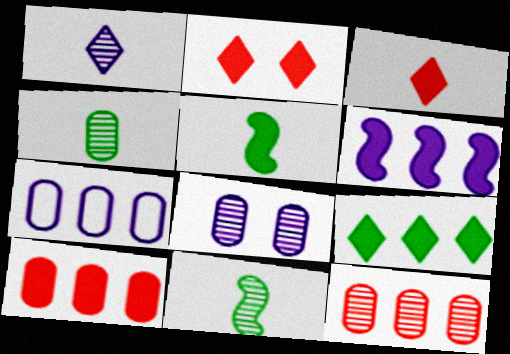[[2, 7, 11], 
[4, 8, 12], 
[6, 9, 10]]